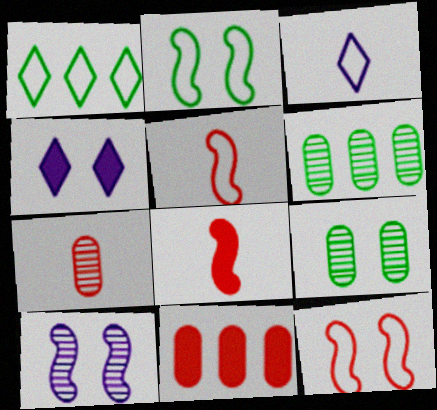[[4, 5, 6], 
[4, 9, 12]]